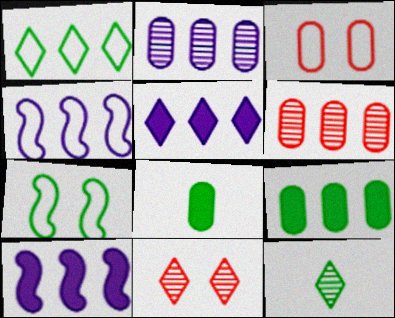[[1, 6, 10], 
[2, 3, 8], 
[2, 4, 5], 
[3, 10, 12], 
[4, 8, 11], 
[7, 9, 12]]